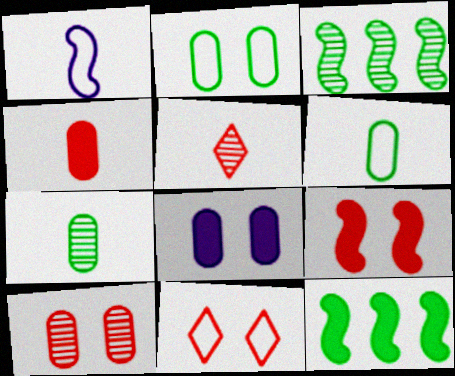[[1, 3, 9], 
[2, 8, 10], 
[9, 10, 11]]